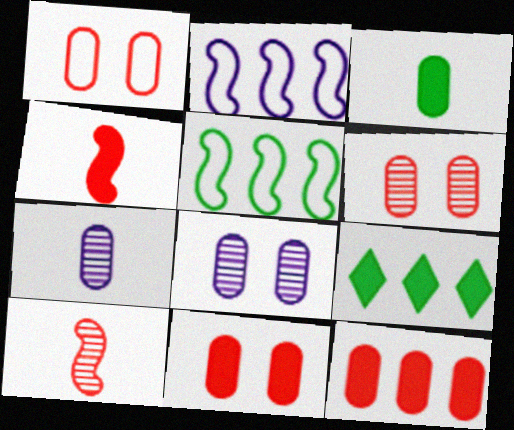[[1, 6, 11]]